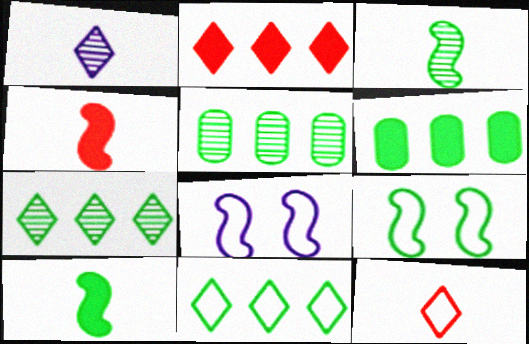[]